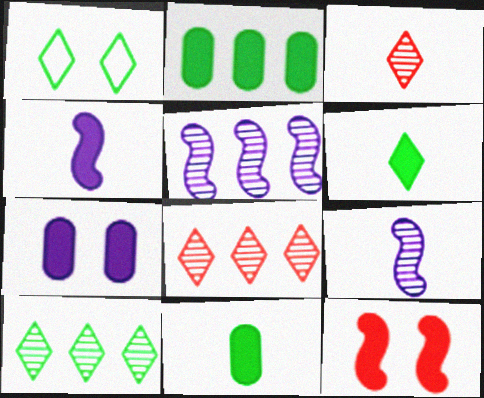[[1, 6, 10]]